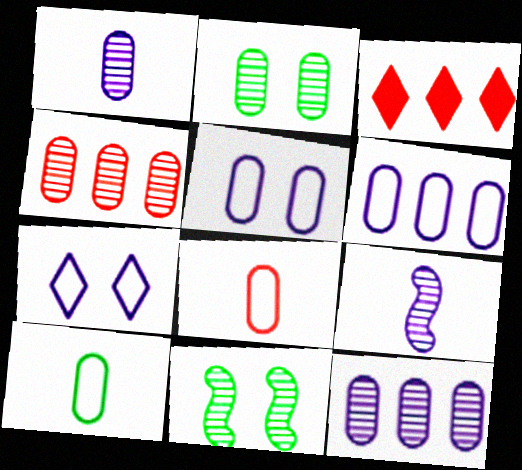[[1, 2, 4]]